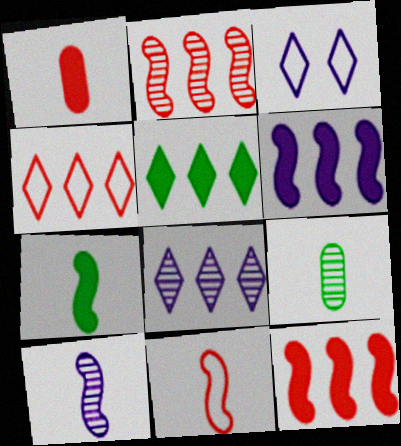[[3, 9, 12], 
[4, 5, 8], 
[7, 10, 11]]